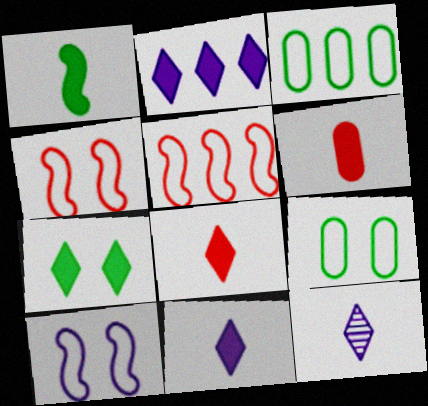[[1, 6, 11], 
[2, 7, 8]]